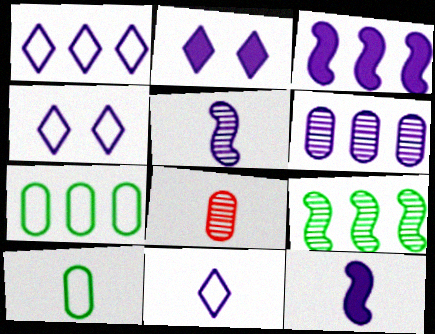[[1, 3, 6], 
[1, 4, 11], 
[4, 6, 12]]